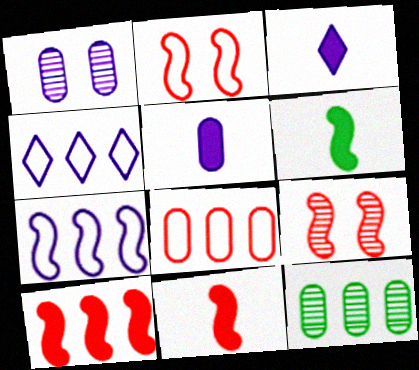[[1, 3, 7], 
[2, 3, 12], 
[4, 10, 12], 
[6, 7, 9]]